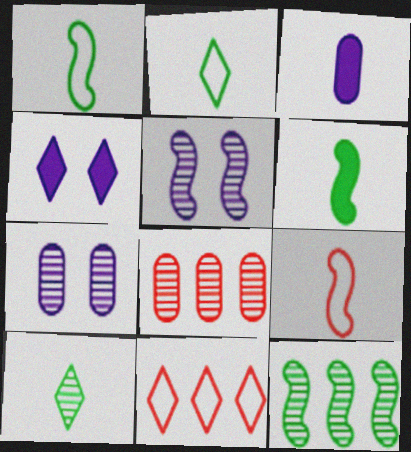[[1, 4, 8], 
[3, 9, 10], 
[4, 10, 11], 
[5, 8, 10], 
[6, 7, 11]]